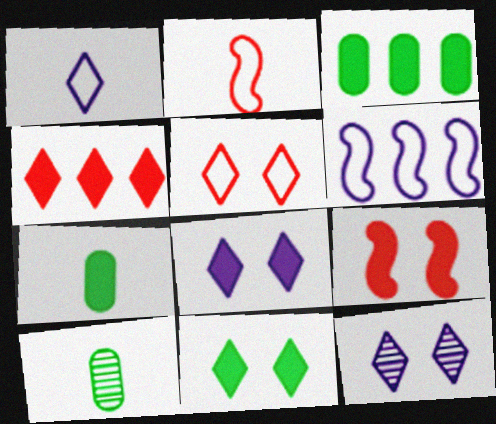[[2, 3, 12], 
[5, 11, 12]]